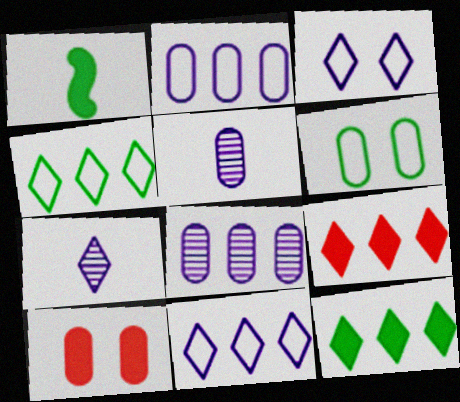[]